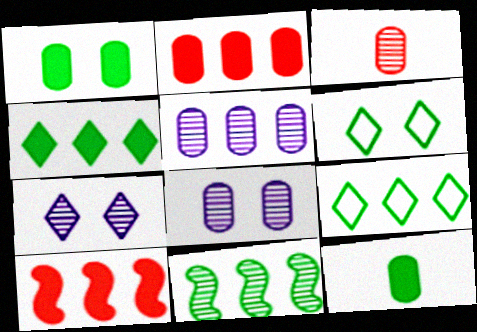[[3, 7, 11], 
[5, 9, 10], 
[6, 11, 12]]